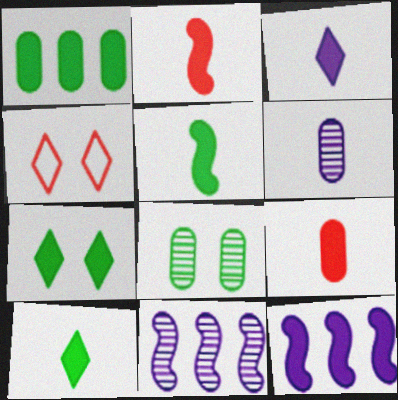[[1, 5, 7], 
[3, 5, 9], 
[7, 9, 12]]